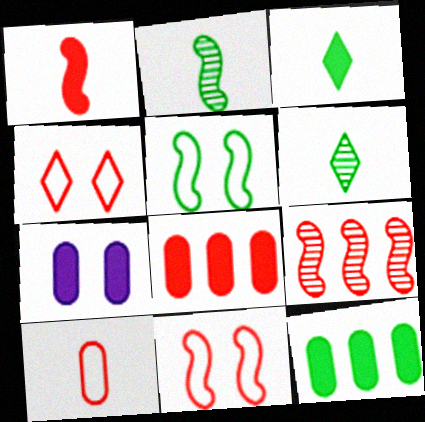[[1, 9, 11], 
[5, 6, 12]]